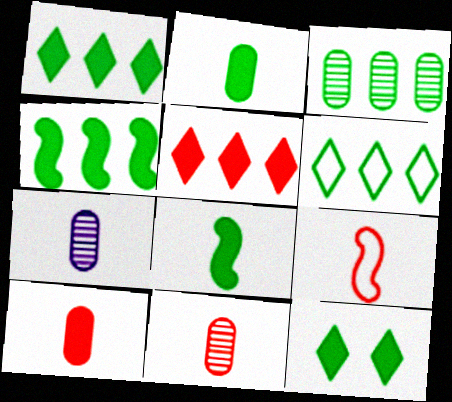[[2, 4, 12], 
[3, 4, 6]]